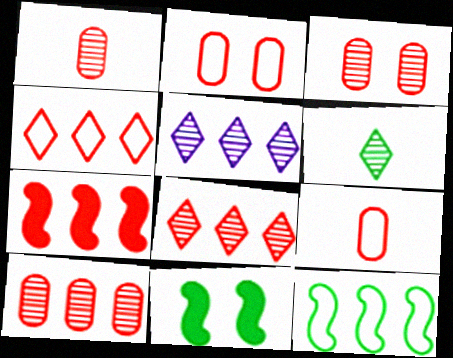[[1, 3, 10], 
[4, 7, 10], 
[5, 9, 11]]